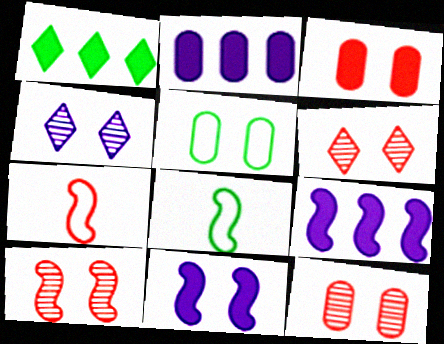[[2, 6, 8], 
[5, 6, 11], 
[6, 10, 12], 
[8, 9, 10]]